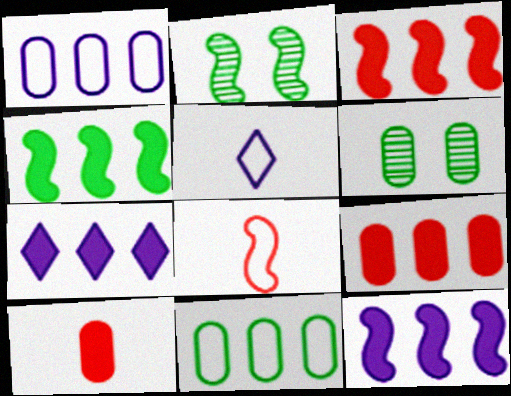[[1, 6, 10], 
[2, 5, 9], 
[2, 8, 12], 
[3, 4, 12], 
[3, 5, 6], 
[4, 7, 9], 
[6, 7, 8]]